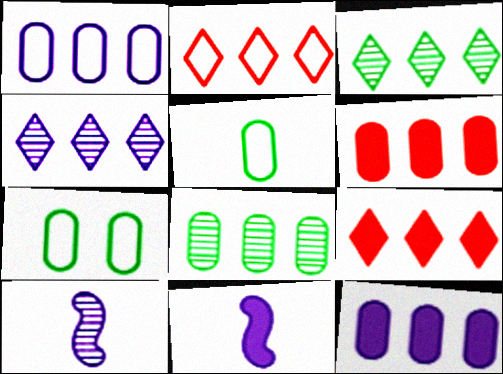[[1, 6, 8], 
[7, 9, 10]]